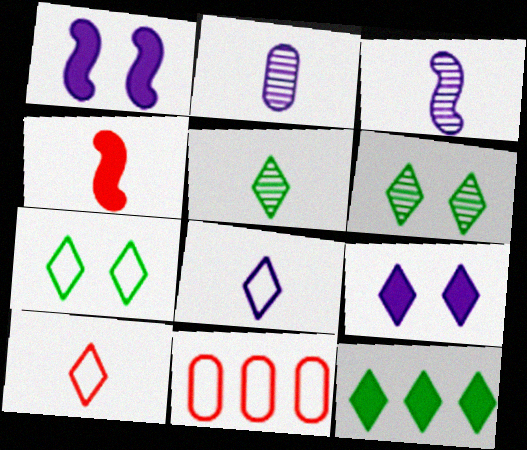[[1, 5, 11], 
[5, 7, 12]]